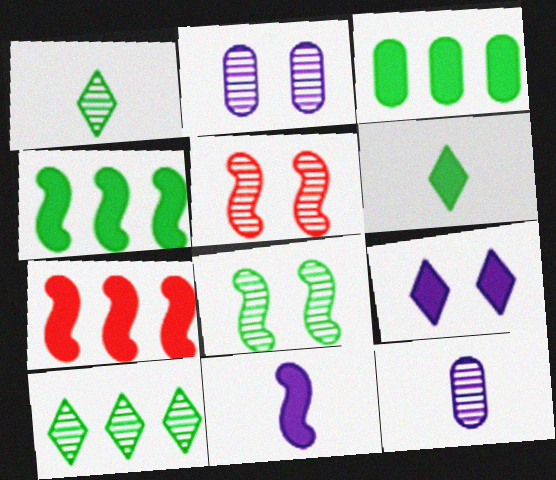[[5, 10, 12]]